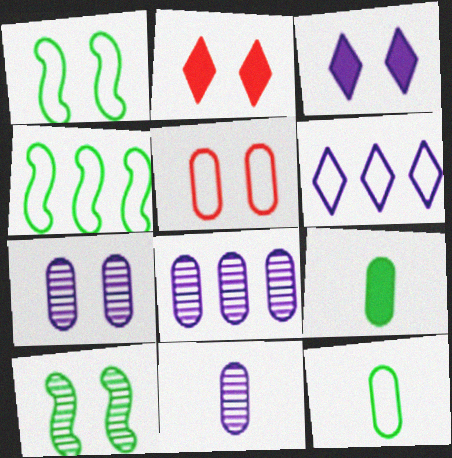[[1, 2, 7], 
[2, 4, 11], 
[3, 5, 10], 
[5, 8, 9], 
[7, 8, 11]]